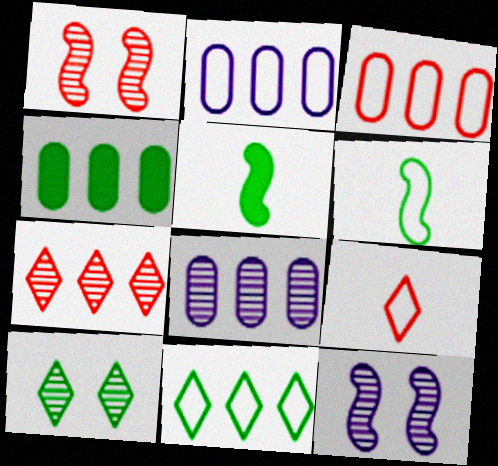[[3, 4, 8], 
[4, 6, 10], 
[4, 9, 12]]